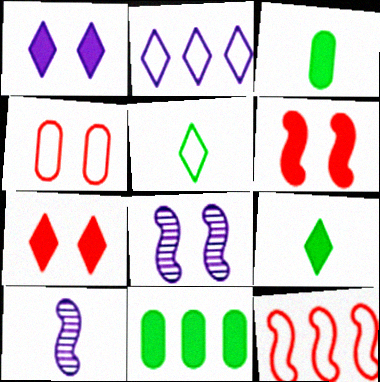[]